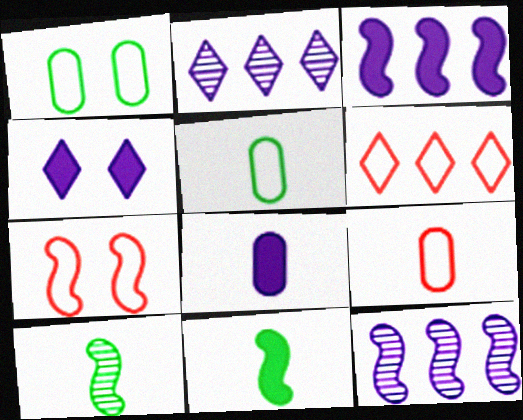[[3, 4, 8], 
[3, 7, 10], 
[6, 7, 9], 
[7, 11, 12]]